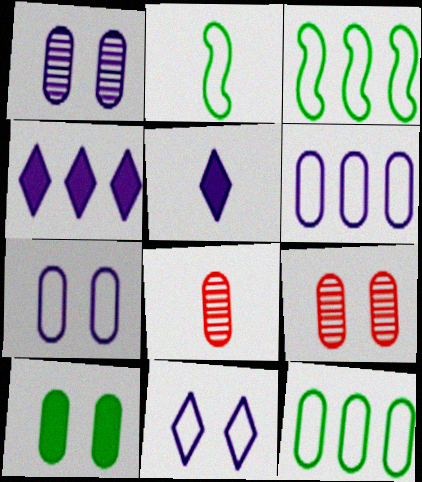[[2, 4, 9], 
[2, 5, 8], 
[3, 5, 9], 
[6, 8, 10], 
[7, 9, 10]]